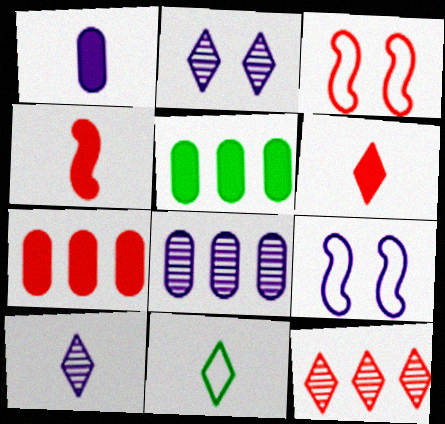[[3, 5, 10], 
[6, 10, 11]]